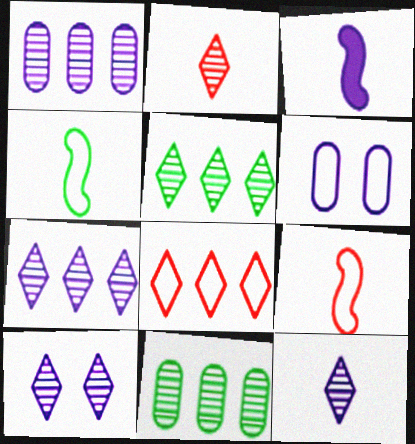[[2, 5, 10], 
[3, 6, 7], 
[4, 6, 8], 
[7, 10, 12]]